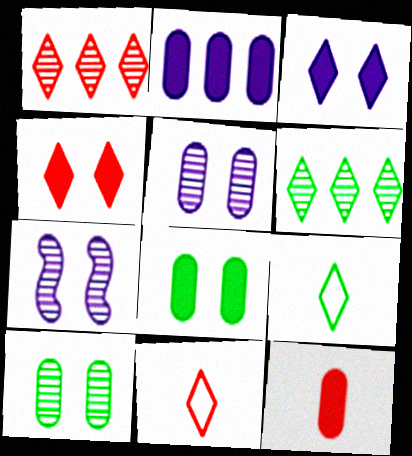[[1, 3, 9], 
[1, 4, 11], 
[2, 8, 12], 
[3, 6, 11]]